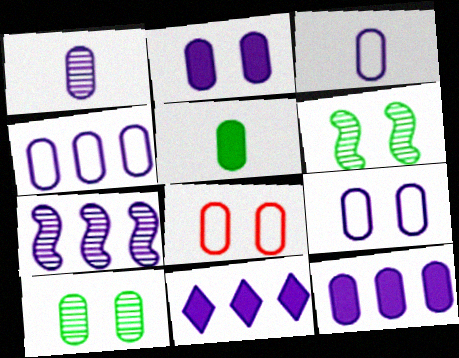[[1, 2, 4], 
[1, 9, 12], 
[2, 8, 10], 
[3, 4, 9], 
[4, 7, 11]]